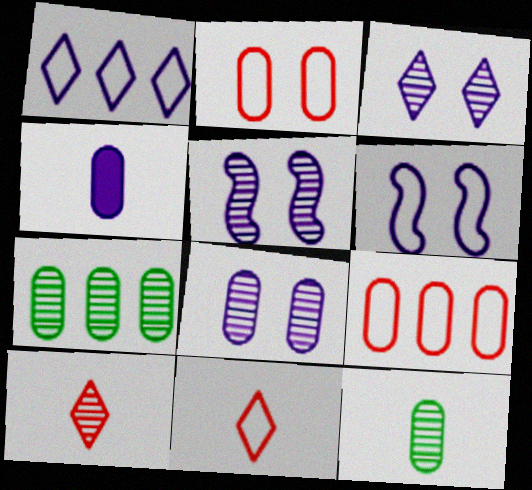[[1, 4, 5], 
[2, 4, 7], 
[3, 5, 8], 
[5, 7, 10]]